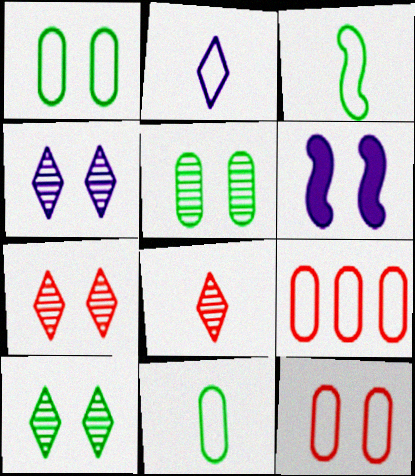[[1, 6, 7], 
[4, 7, 10], 
[6, 10, 12]]